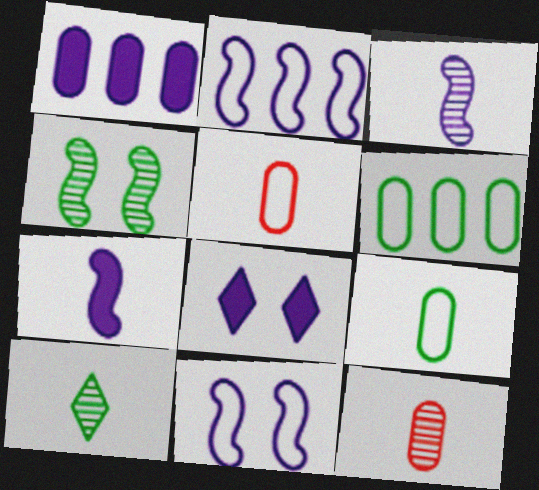[[1, 7, 8], 
[3, 10, 12], 
[5, 7, 10]]